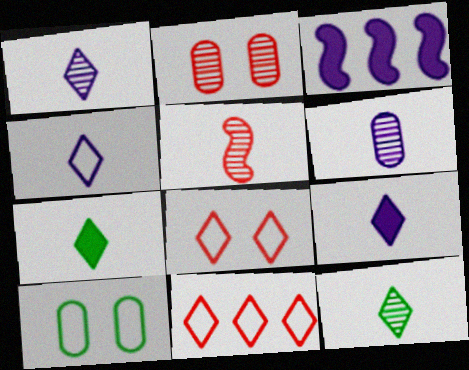[[1, 4, 9], 
[5, 6, 12]]